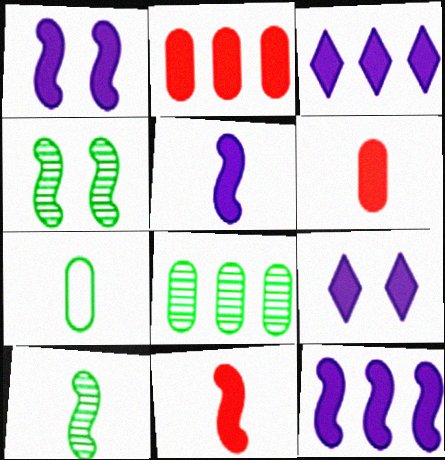[[1, 5, 12]]